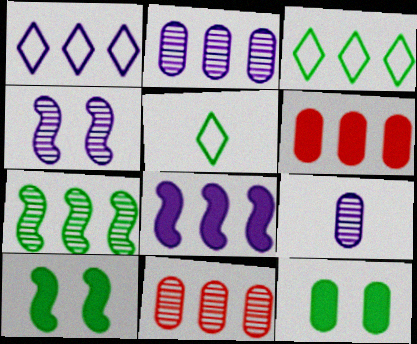[[1, 2, 8], 
[1, 6, 7], 
[3, 8, 11], 
[4, 5, 6], 
[5, 7, 12]]